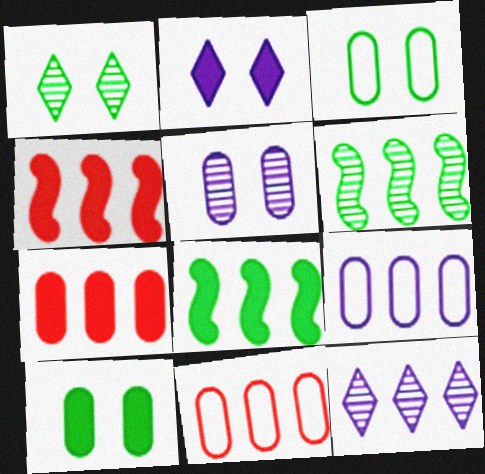[[8, 11, 12]]